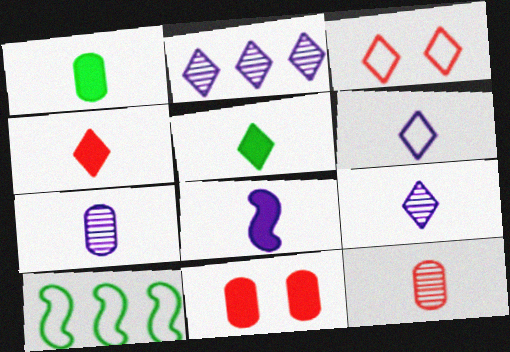[[1, 4, 8], 
[2, 3, 5], 
[6, 7, 8], 
[9, 10, 11]]